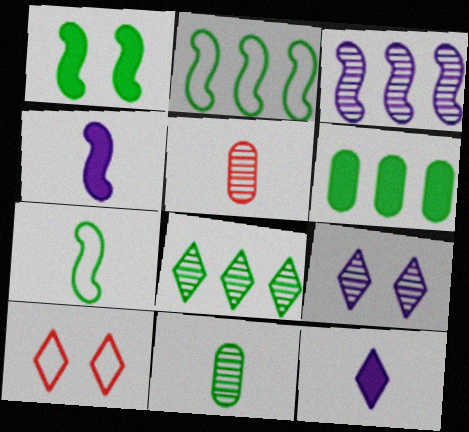[[2, 6, 8], 
[5, 7, 12], 
[8, 10, 12]]